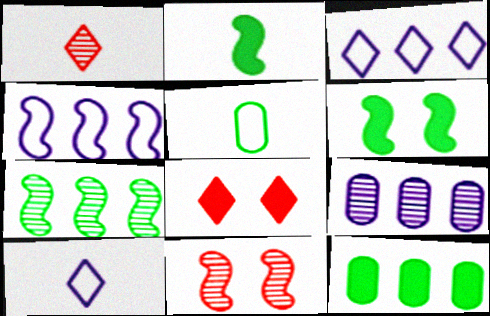[[2, 4, 11], 
[10, 11, 12]]